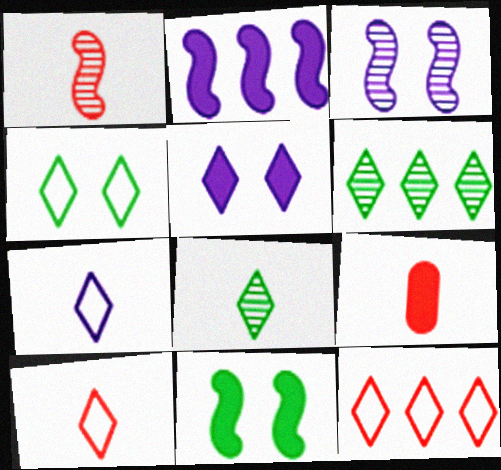[[1, 9, 10], 
[4, 7, 12], 
[5, 6, 10], 
[5, 8, 12]]